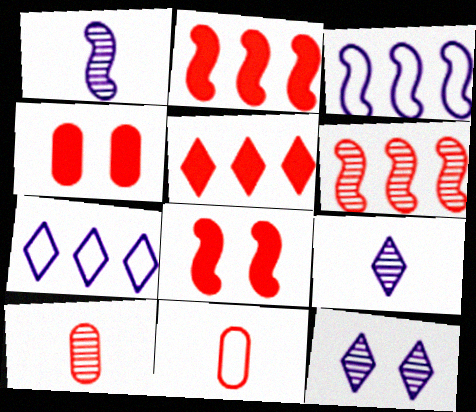[]